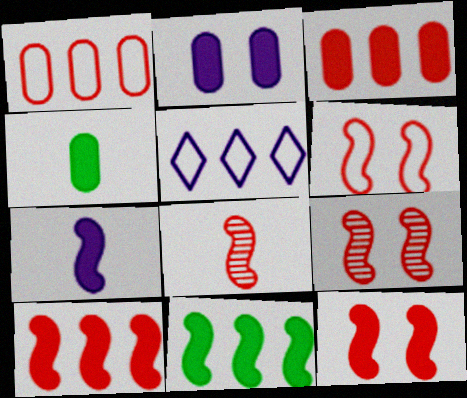[[2, 3, 4], 
[4, 5, 9], 
[6, 8, 10], 
[6, 9, 12], 
[7, 11, 12]]